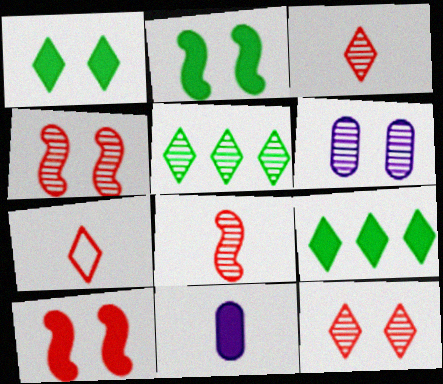[[5, 6, 8], 
[9, 10, 11]]